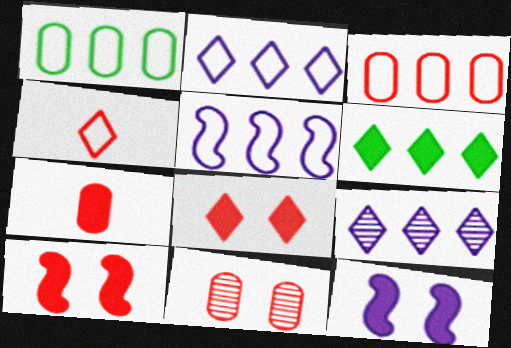[[3, 7, 11], 
[6, 7, 12]]